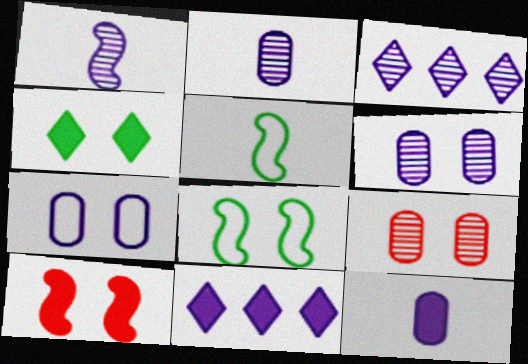[[1, 3, 6], 
[1, 7, 11], 
[5, 9, 11]]